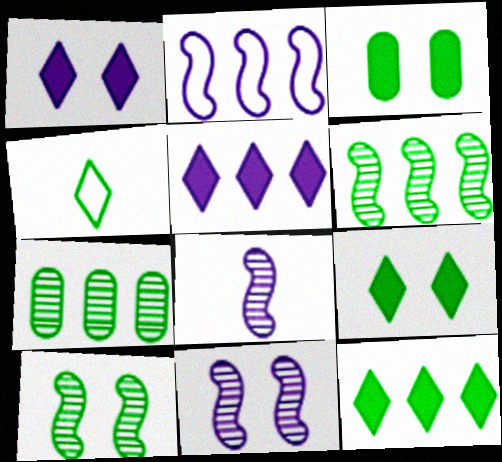[[3, 4, 6]]